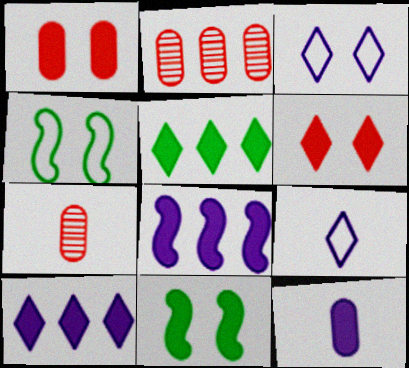[[2, 9, 11], 
[4, 7, 10]]